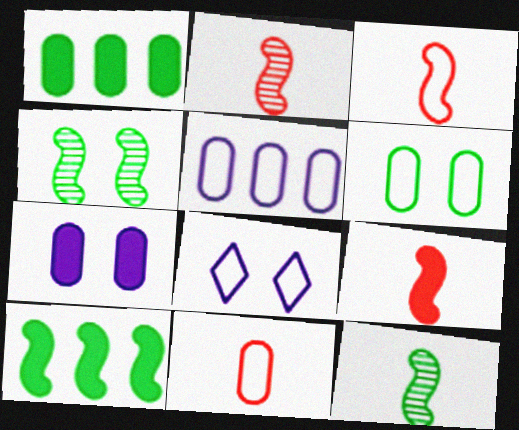[[1, 2, 8], 
[2, 3, 9], 
[5, 6, 11]]